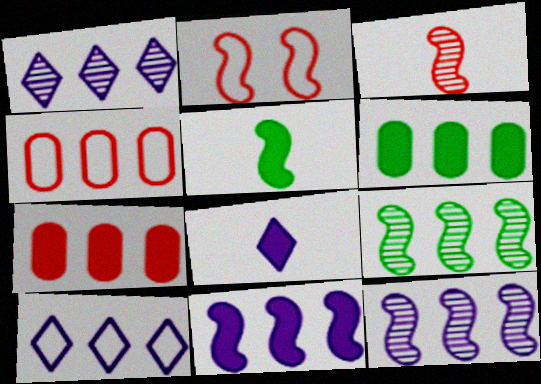[[2, 5, 12], 
[7, 9, 10]]